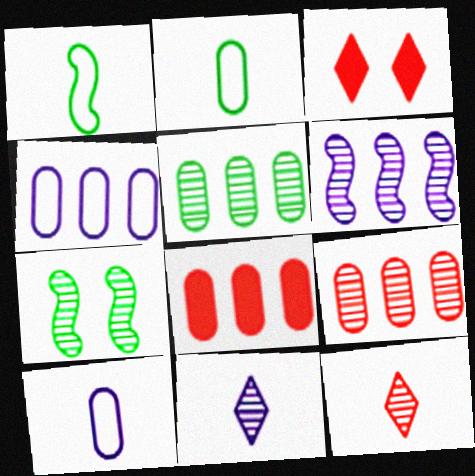[[2, 3, 6], 
[4, 5, 8], 
[7, 9, 11]]